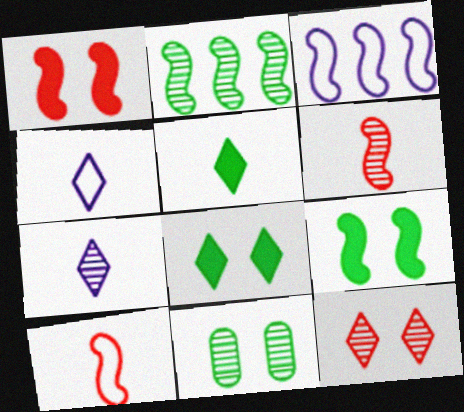[[3, 6, 9]]